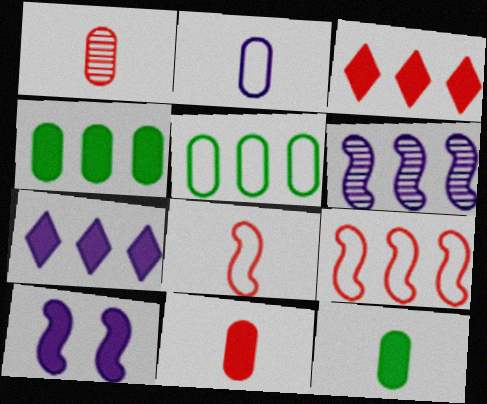[[1, 2, 12], 
[3, 5, 6], 
[3, 10, 12]]